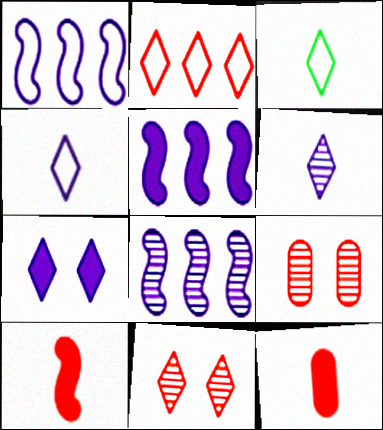[[1, 5, 8], 
[2, 9, 10], 
[3, 5, 9]]